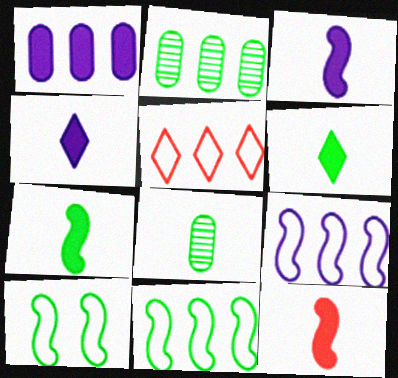[[2, 6, 10], 
[3, 7, 12]]